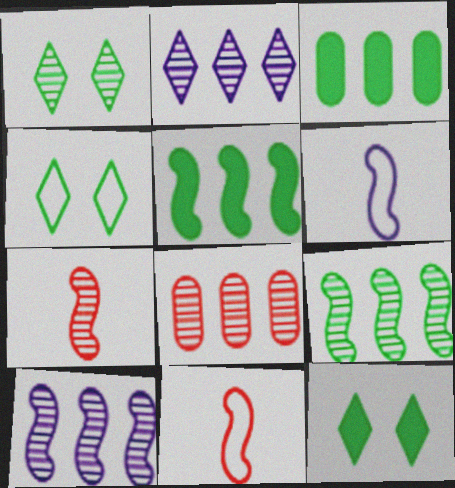[[1, 4, 12], 
[2, 8, 9], 
[6, 8, 12]]